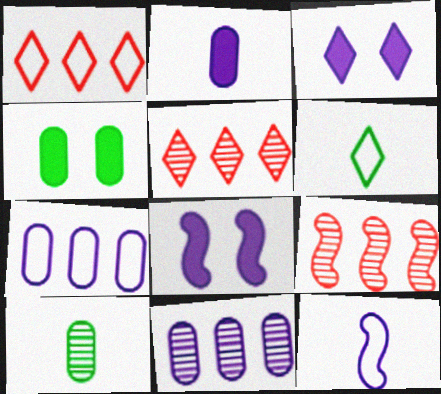[[1, 8, 10], 
[3, 5, 6], 
[3, 11, 12], 
[4, 5, 12]]